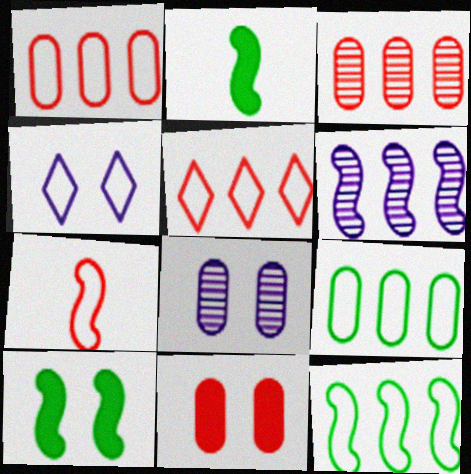[[2, 3, 4], 
[2, 5, 8], 
[4, 7, 9], 
[6, 7, 10]]